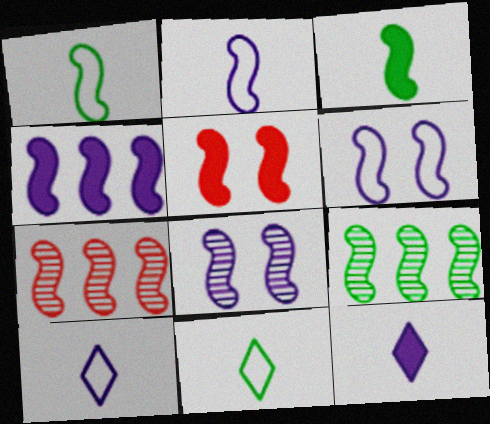[[2, 4, 8], 
[2, 5, 9], 
[3, 4, 5], 
[3, 6, 7]]